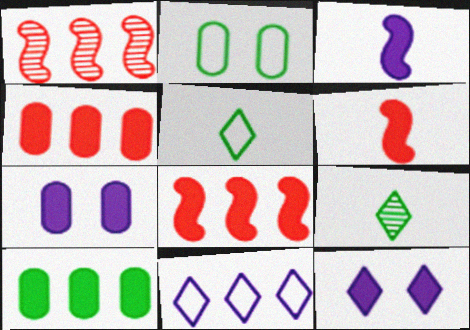[[1, 5, 7], 
[1, 10, 11], 
[6, 10, 12]]